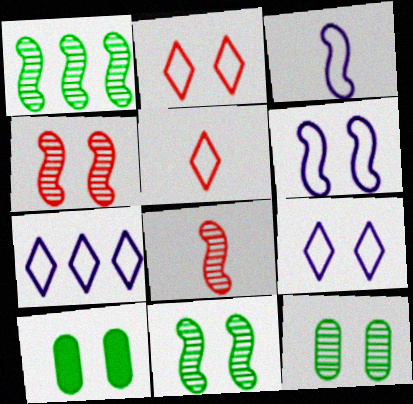[[4, 9, 10], 
[7, 8, 10]]